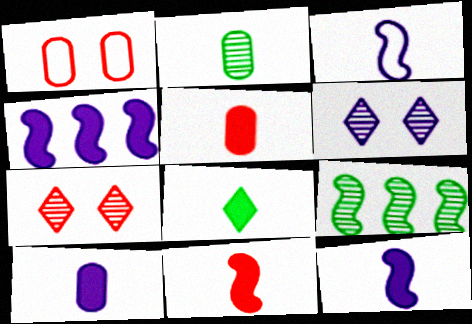[[5, 8, 12], 
[8, 10, 11]]